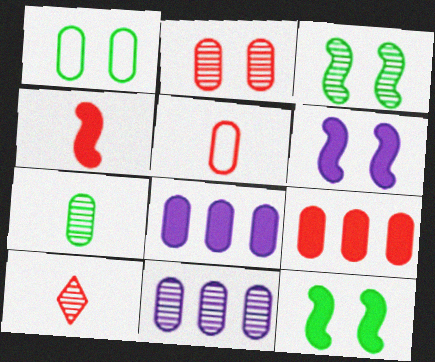[[2, 5, 9], 
[2, 7, 11], 
[3, 10, 11], 
[4, 5, 10]]